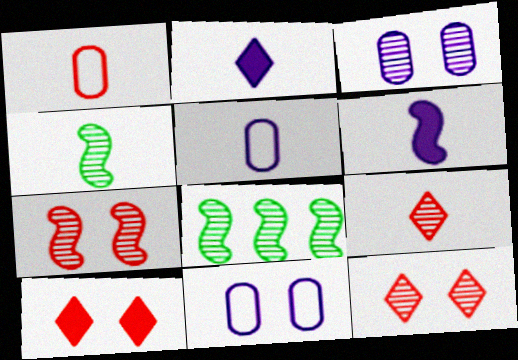[[1, 2, 4], 
[3, 8, 9], 
[5, 8, 10]]